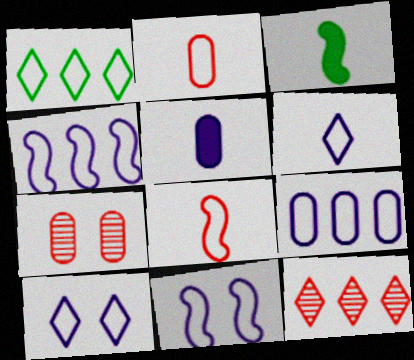[[1, 2, 11], 
[6, 9, 11]]